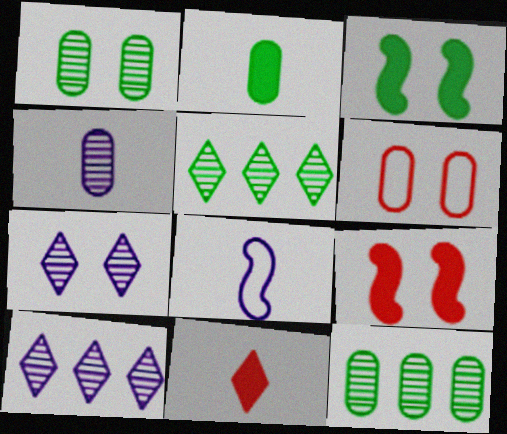[[3, 6, 7]]